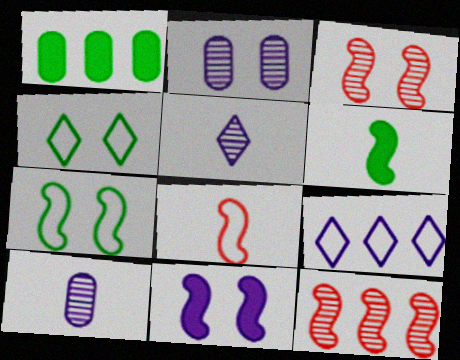[[1, 9, 12], 
[3, 7, 11], 
[9, 10, 11]]